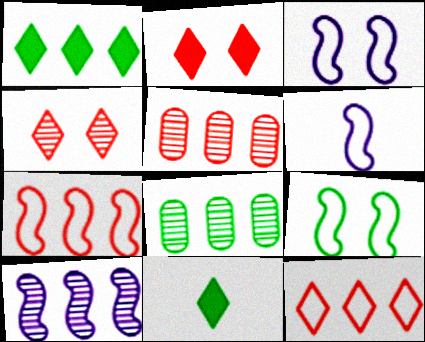[[2, 6, 8], 
[3, 5, 11], 
[6, 7, 9], 
[8, 9, 11]]